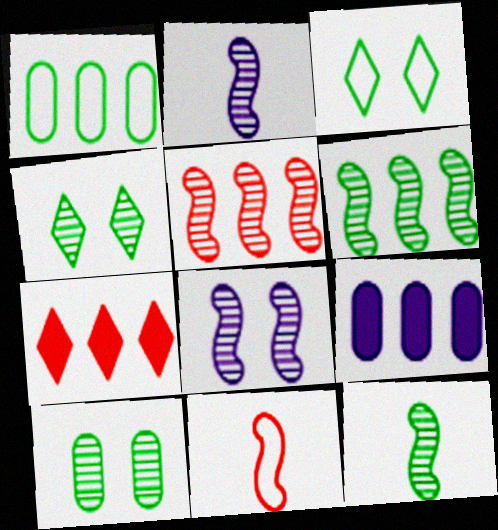[[4, 9, 11], 
[5, 8, 12]]